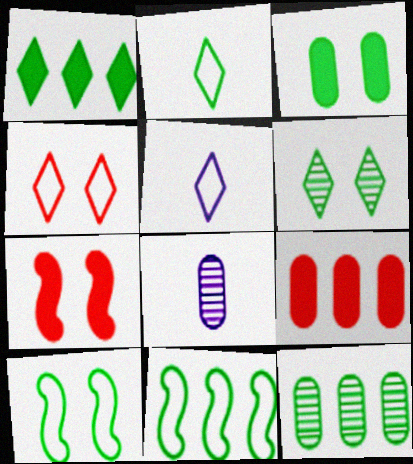[[1, 2, 6], 
[1, 11, 12], 
[3, 6, 10], 
[5, 7, 12]]